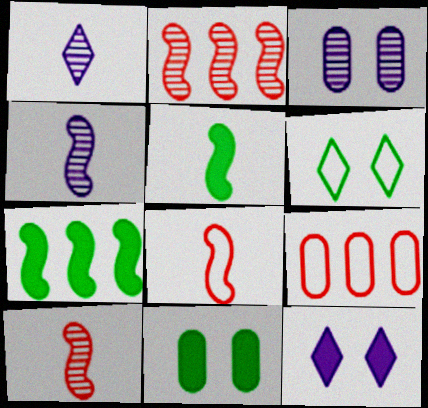[[4, 5, 8]]